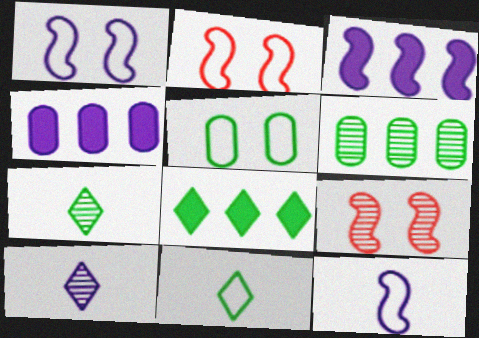[[1, 4, 10], 
[2, 4, 7], 
[4, 9, 11], 
[6, 9, 10]]